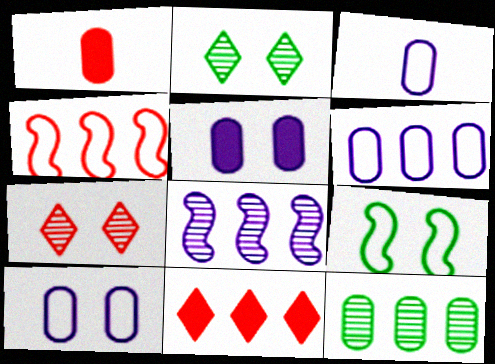[[1, 4, 7], 
[1, 10, 12], 
[3, 6, 10], 
[5, 7, 9]]